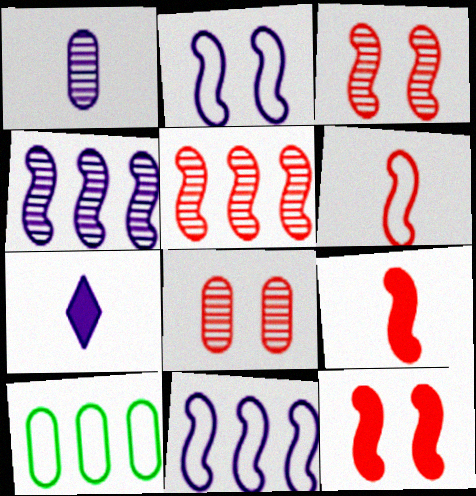[[3, 7, 10], 
[5, 6, 12]]